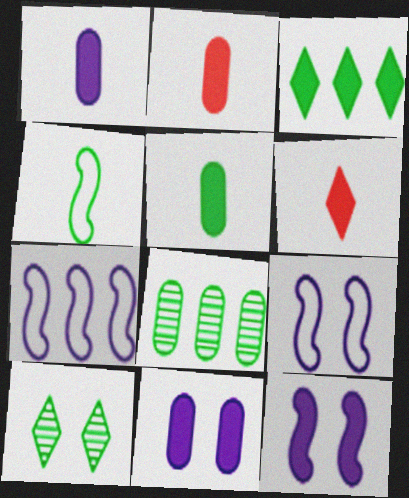[[1, 2, 5], 
[2, 3, 12], 
[2, 7, 10], 
[6, 8, 9]]